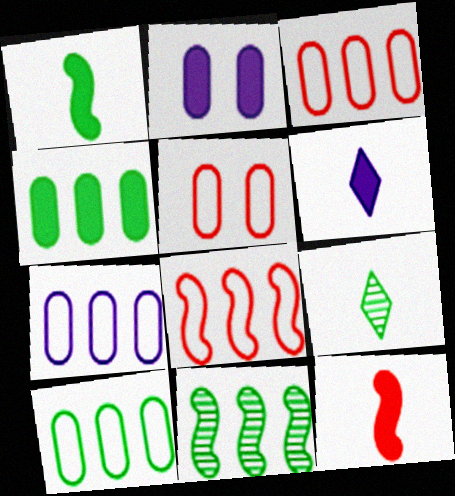[[2, 8, 9], 
[3, 7, 10], 
[5, 6, 11]]